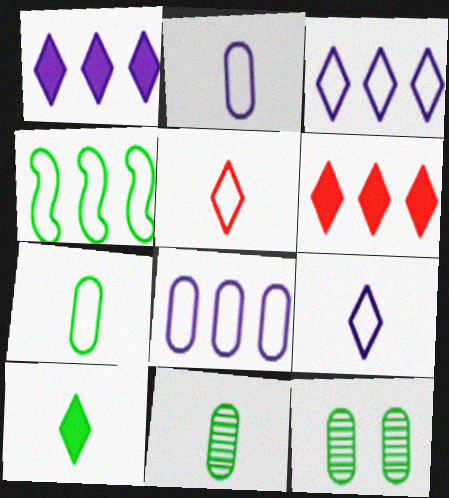[[4, 10, 12]]